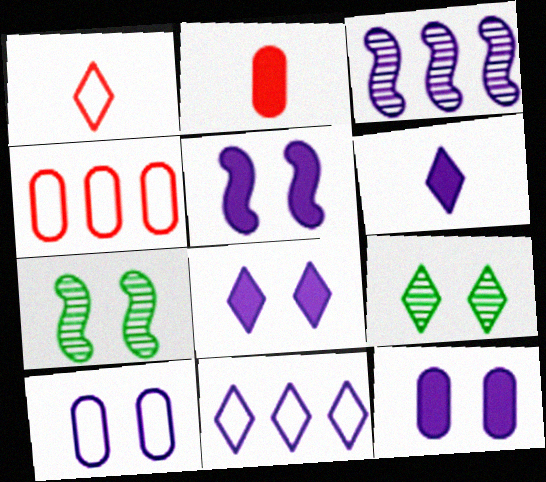[[2, 7, 11], 
[3, 6, 10], 
[4, 6, 7], 
[5, 8, 12]]